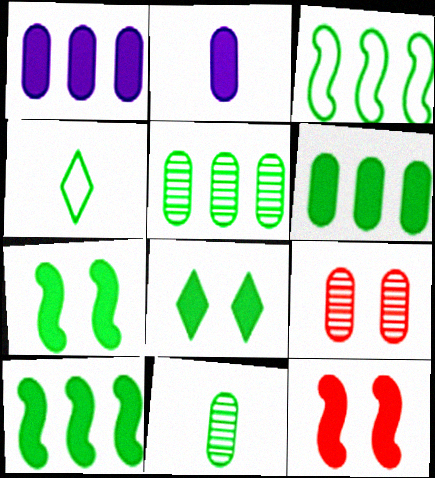[[3, 8, 11], 
[4, 5, 7]]